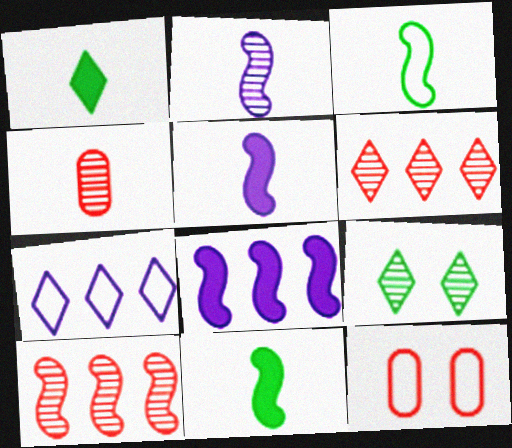[[3, 7, 12]]